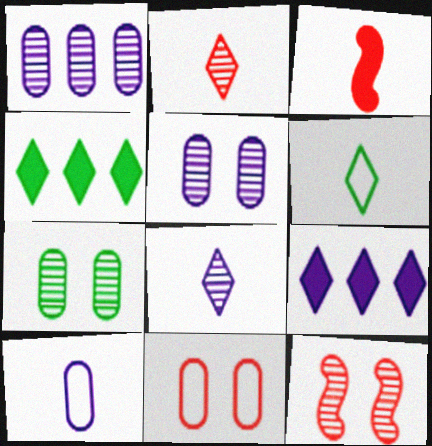[[4, 10, 12]]